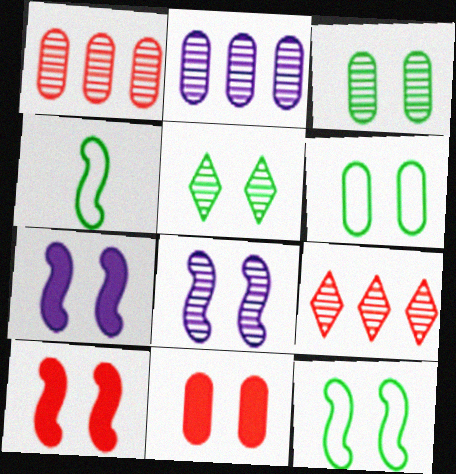[[8, 10, 12]]